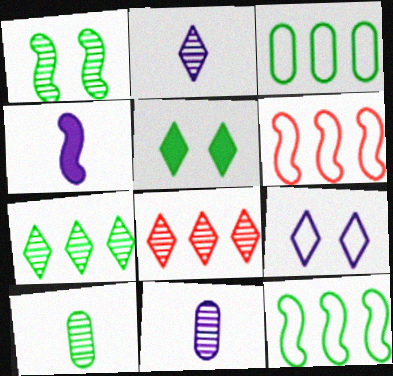[[1, 4, 6], 
[1, 7, 10], 
[1, 8, 11], 
[5, 6, 11], 
[5, 10, 12]]